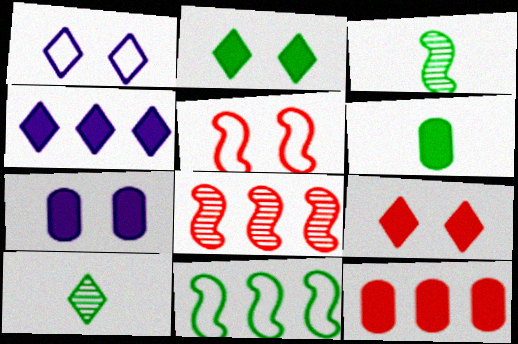[[1, 3, 12], 
[1, 6, 8], 
[6, 7, 12]]